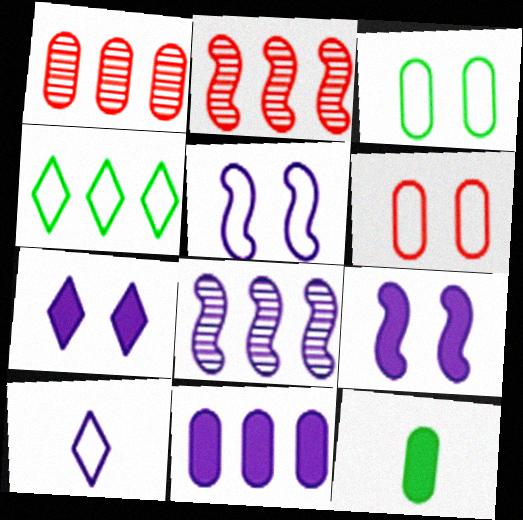[[2, 4, 11]]